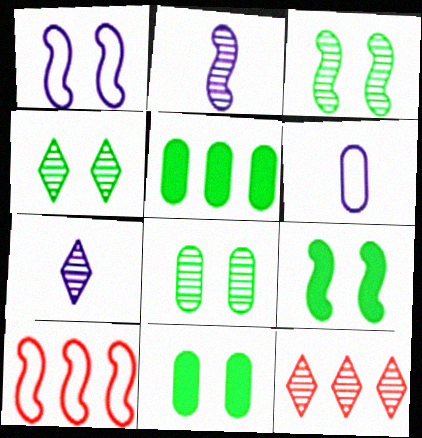[[2, 8, 12], 
[2, 9, 10], 
[3, 4, 8], 
[4, 7, 12], 
[6, 9, 12], 
[7, 10, 11]]